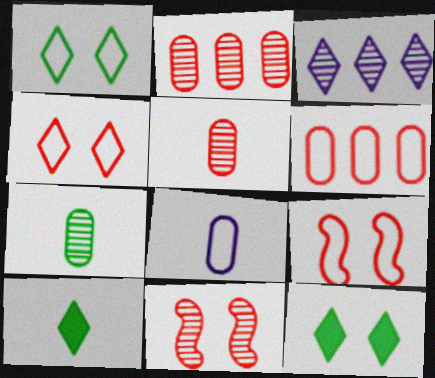[[3, 4, 10], 
[3, 7, 11]]